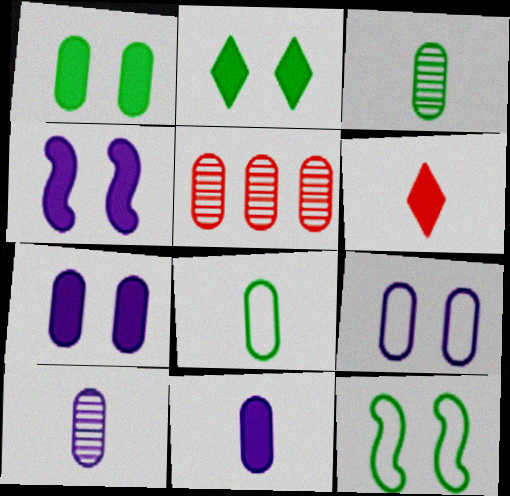[[5, 7, 8]]